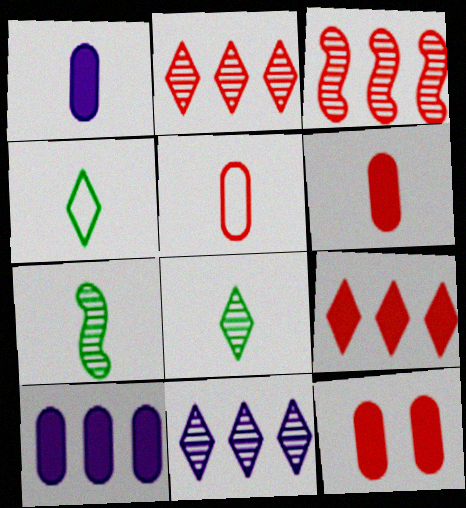[]